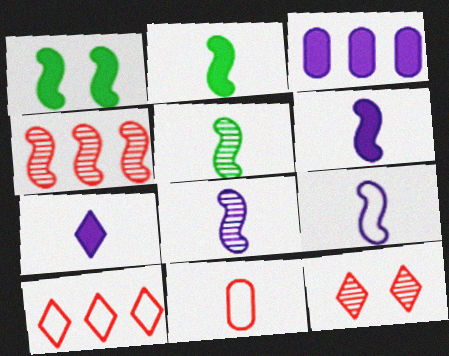[[1, 4, 9], 
[5, 7, 11], 
[6, 8, 9]]